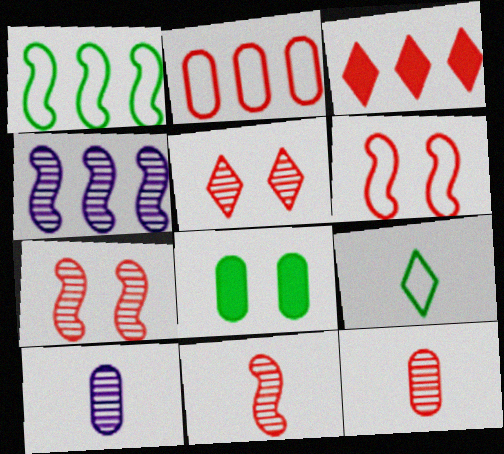[[2, 8, 10], 
[3, 6, 12]]